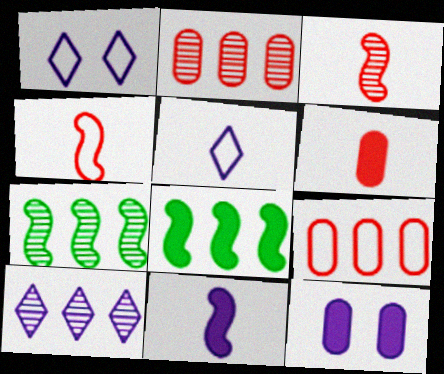[[1, 6, 7], 
[2, 7, 10], 
[8, 9, 10]]